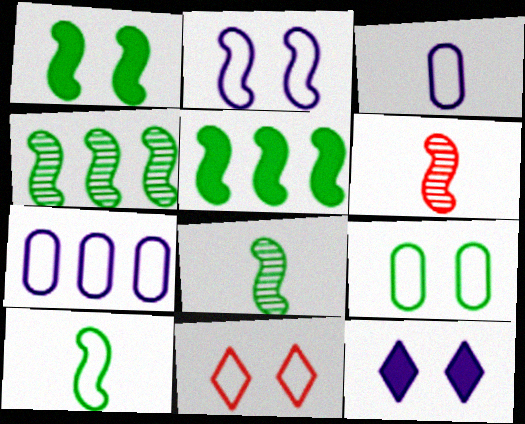[[1, 4, 10], 
[2, 5, 6], 
[2, 9, 11], 
[7, 10, 11]]